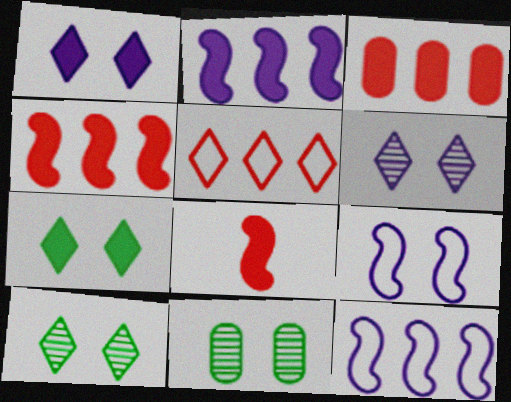[]